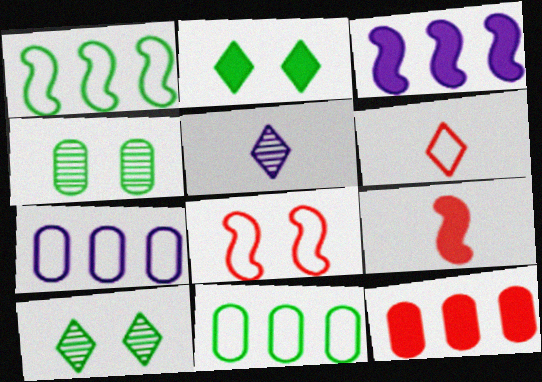[[3, 4, 6], 
[7, 9, 10]]